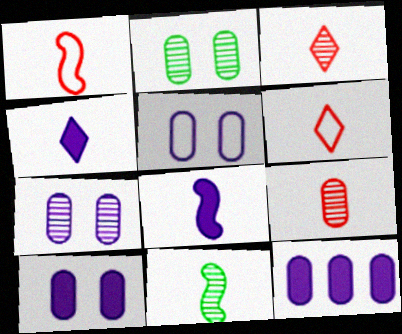[[1, 8, 11], 
[5, 7, 10]]